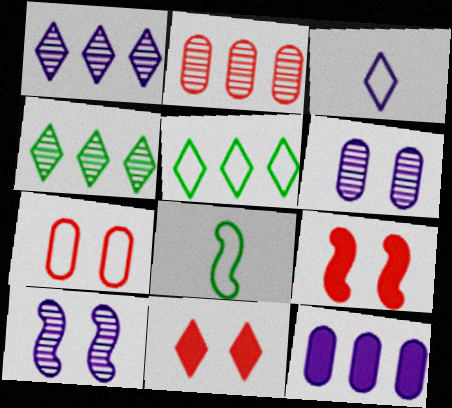[[3, 4, 11], 
[3, 10, 12]]